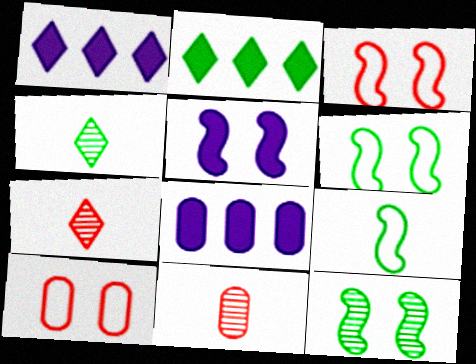[[1, 6, 11], 
[3, 4, 8], 
[3, 5, 12], 
[6, 7, 8]]